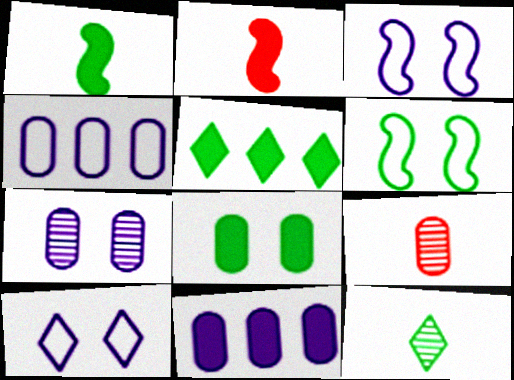[[1, 5, 8], 
[3, 5, 9], 
[4, 8, 9]]